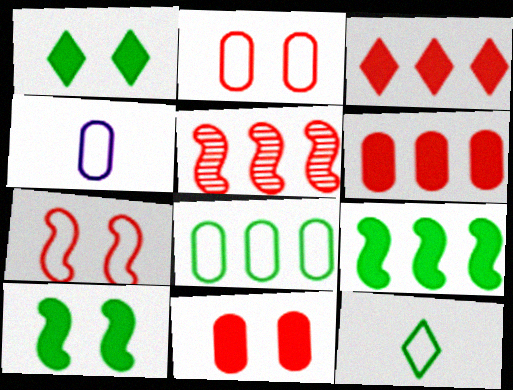[[1, 4, 5], 
[2, 4, 8]]